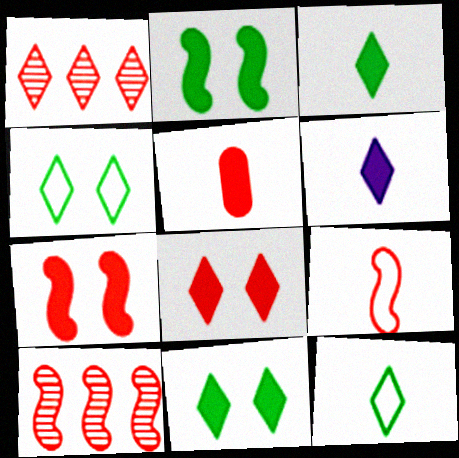[[1, 4, 6], 
[7, 9, 10]]